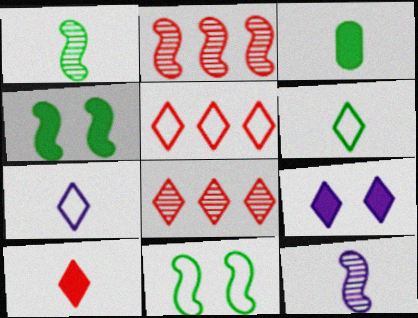[[1, 3, 6], 
[6, 8, 9]]